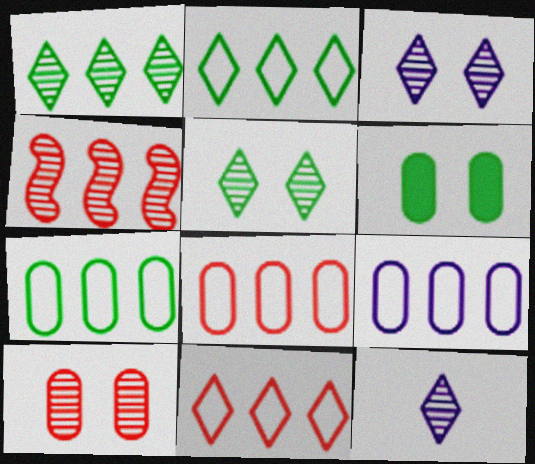[[7, 8, 9]]